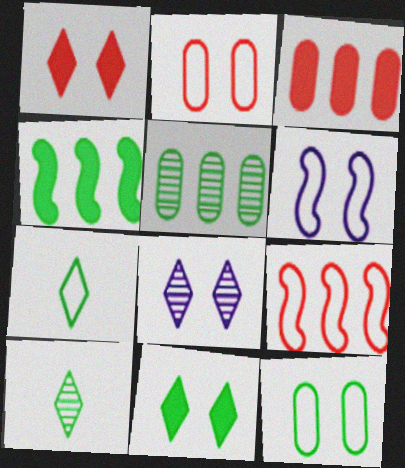[[3, 6, 10], 
[4, 10, 12]]